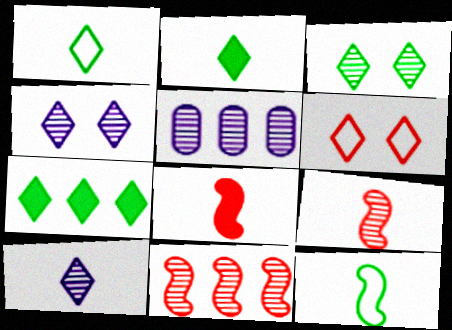[[1, 3, 7], 
[3, 5, 9], 
[6, 7, 10]]